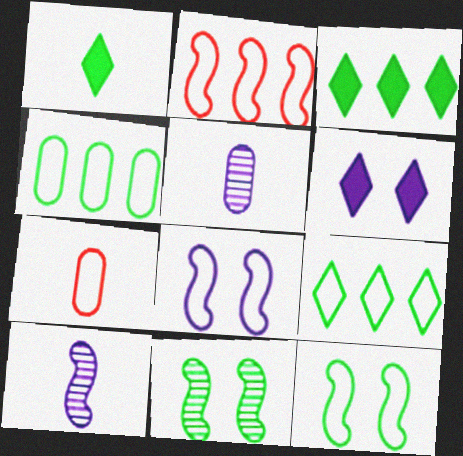[[1, 4, 11], 
[1, 7, 10], 
[7, 8, 9]]